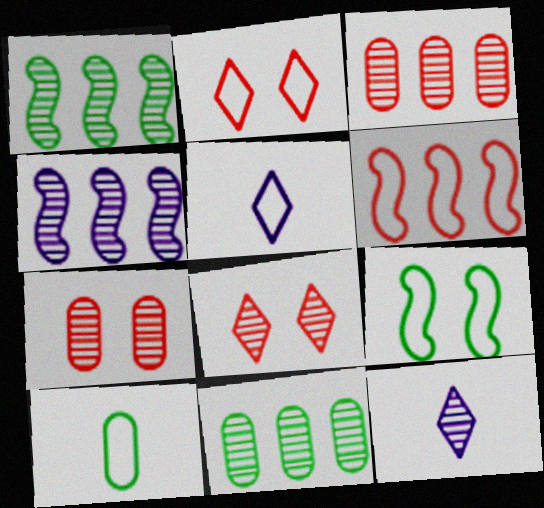[[1, 7, 12]]